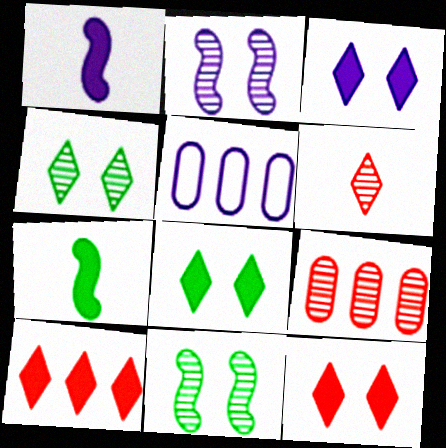[[3, 8, 12]]